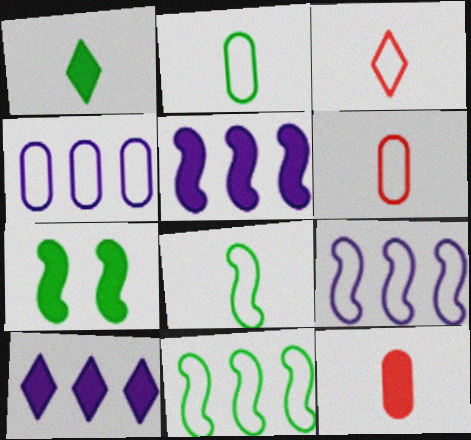[[7, 10, 12]]